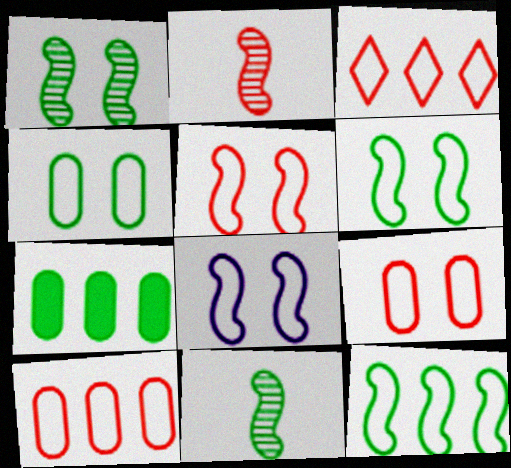[[5, 6, 8]]